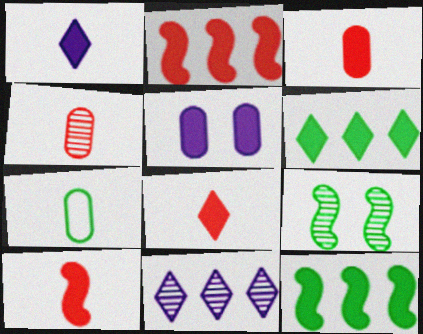[[3, 8, 10], 
[4, 9, 11], 
[5, 6, 10], 
[5, 8, 12], 
[6, 7, 9]]